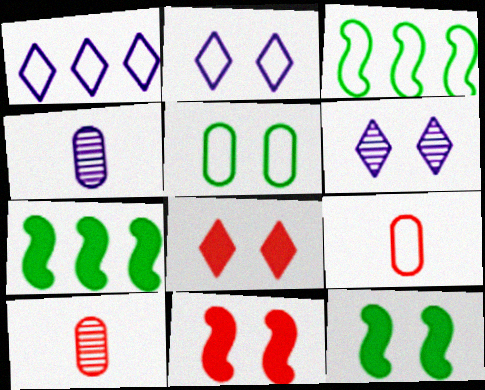[[1, 10, 12], 
[2, 3, 9], 
[2, 7, 10], 
[3, 4, 8], 
[5, 6, 11], 
[6, 7, 9]]